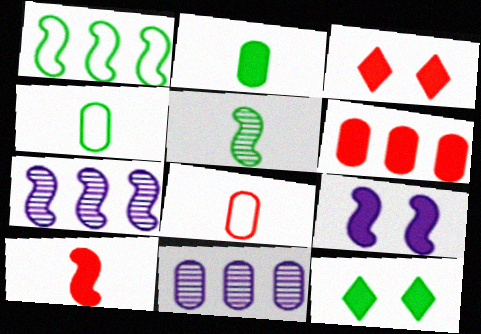[[3, 4, 7], 
[3, 6, 10], 
[7, 8, 12]]